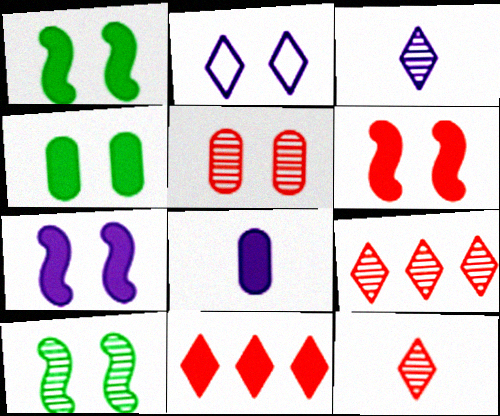[[1, 2, 5], 
[1, 6, 7], 
[1, 8, 11]]